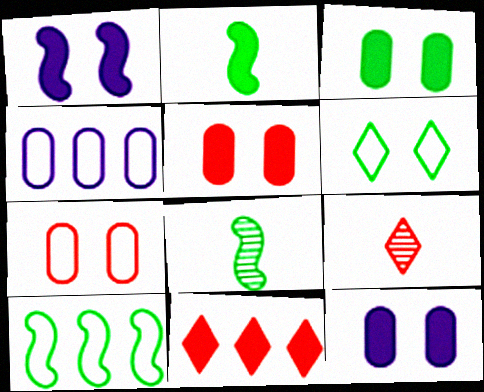[[2, 11, 12], 
[3, 5, 12], 
[9, 10, 12]]